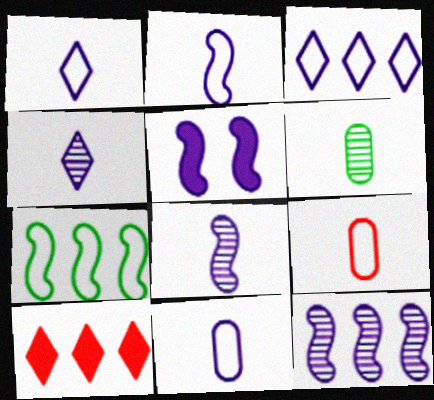[[1, 2, 11], 
[2, 5, 12]]